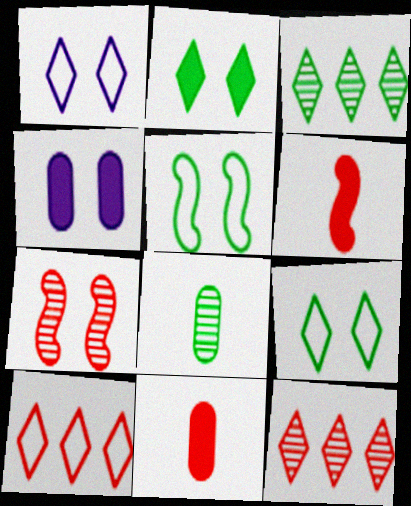[[4, 7, 9], 
[7, 10, 11]]